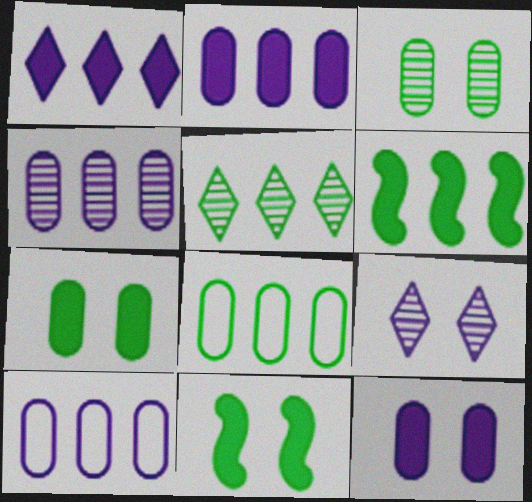[[2, 4, 10], 
[5, 6, 8]]